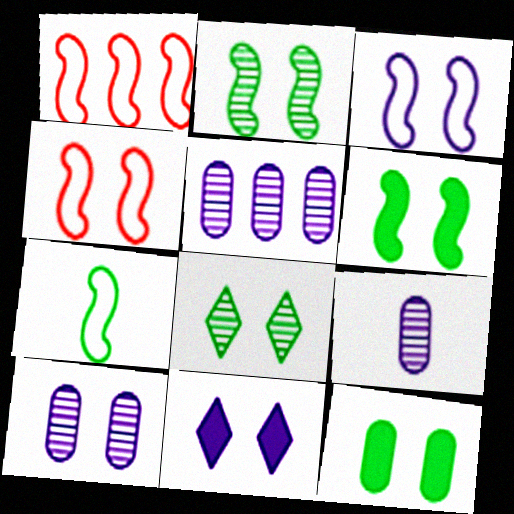[[1, 3, 7], 
[3, 10, 11], 
[5, 9, 10]]